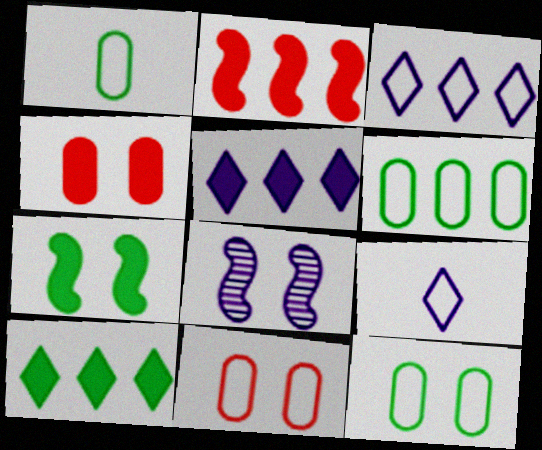[[1, 6, 12]]